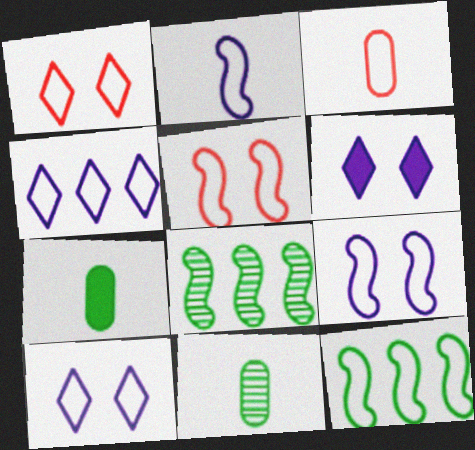[[2, 5, 12], 
[3, 6, 8], 
[3, 10, 12]]